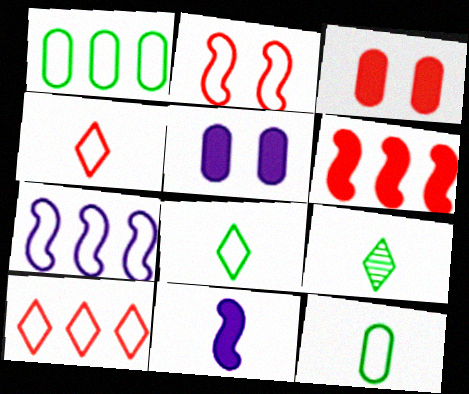[[1, 7, 10], 
[3, 7, 9]]